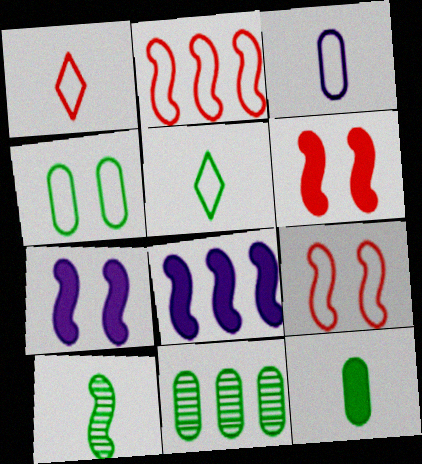[[1, 7, 11], 
[2, 7, 10], 
[4, 11, 12], 
[5, 10, 12], 
[8, 9, 10]]